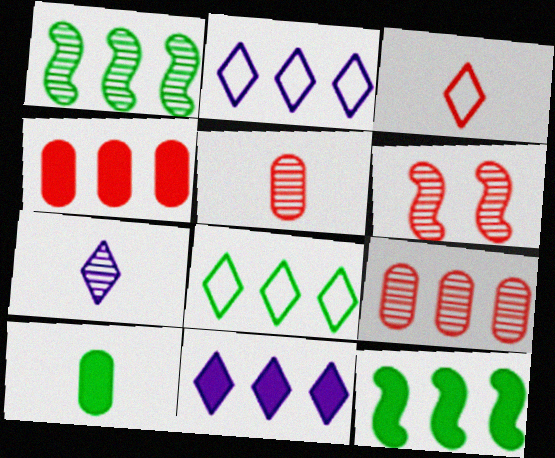[[1, 2, 4], 
[2, 6, 10], 
[2, 9, 12], 
[3, 4, 6], 
[4, 11, 12]]